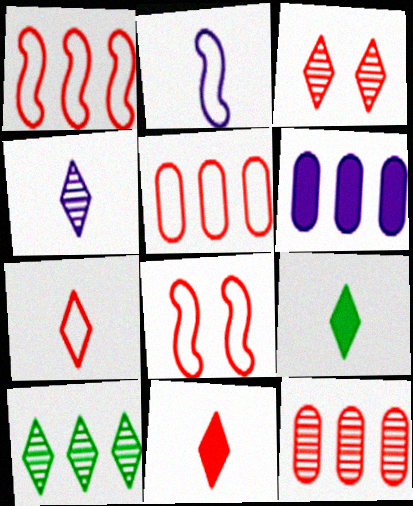[[1, 6, 10], 
[3, 4, 10], 
[4, 7, 9], 
[5, 7, 8], 
[8, 11, 12]]